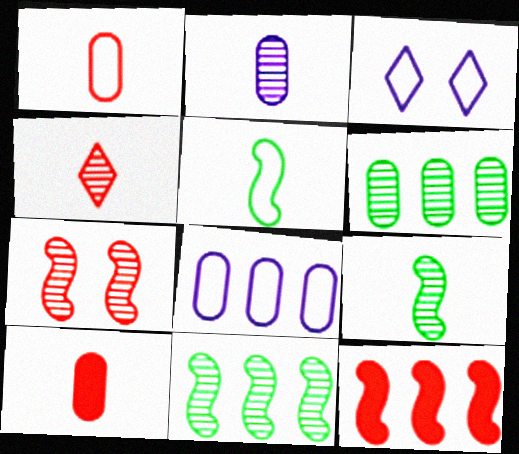[[2, 4, 9], 
[3, 10, 11]]